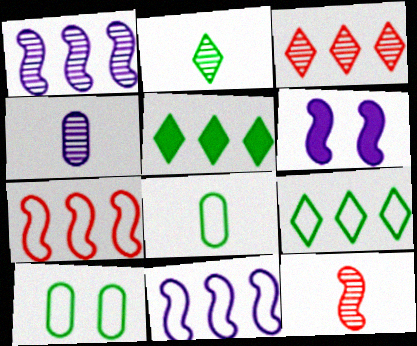[[2, 4, 12], 
[3, 6, 8]]